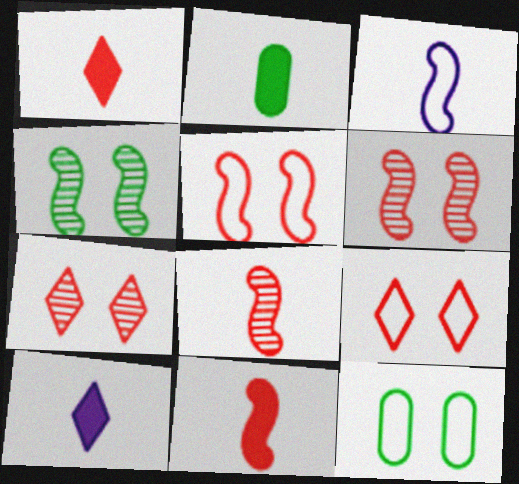[[2, 10, 11]]